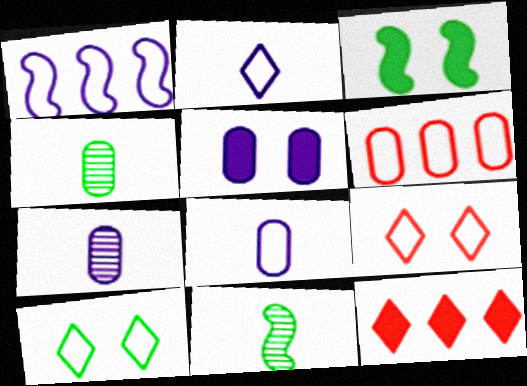[[4, 5, 6]]